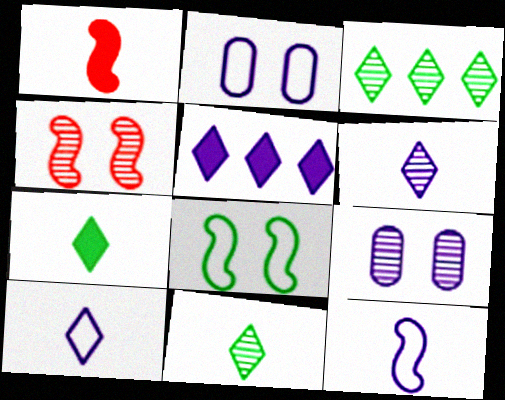[[1, 2, 3], 
[5, 9, 12]]